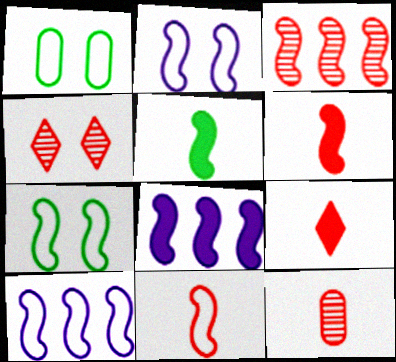[[2, 3, 5], 
[3, 4, 12], 
[7, 10, 11], 
[9, 11, 12]]